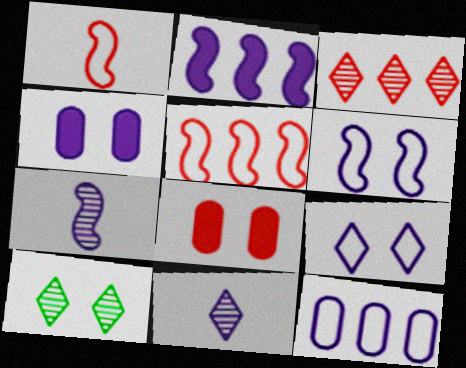[[1, 3, 8], 
[2, 6, 7], 
[3, 10, 11], 
[6, 8, 10]]